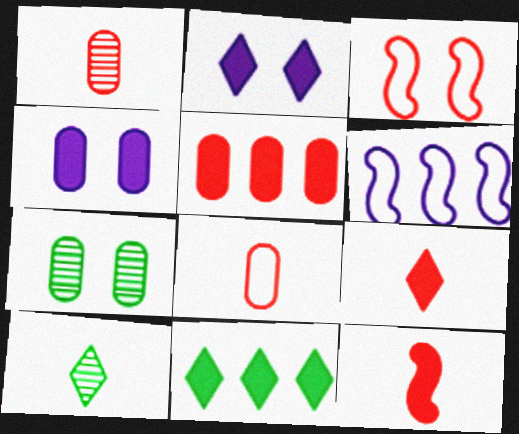[[2, 3, 7], 
[2, 9, 11], 
[4, 11, 12], 
[6, 7, 9]]